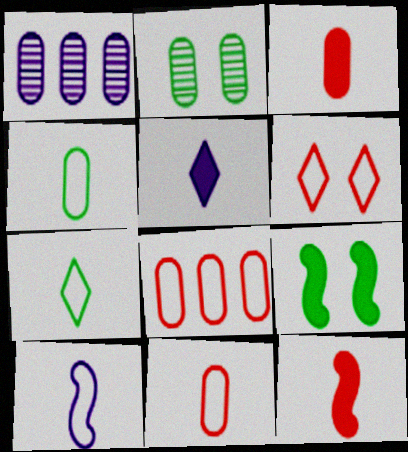[[7, 10, 11]]